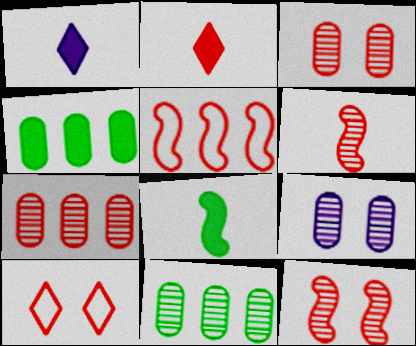[[2, 3, 5]]